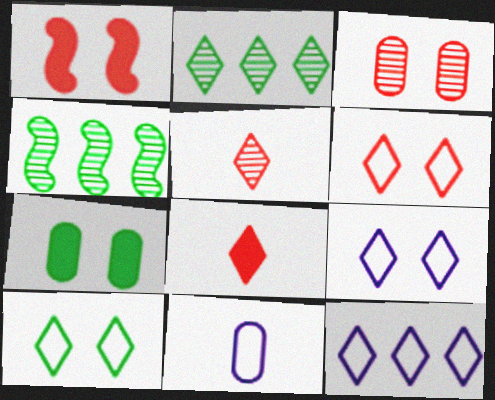[[1, 2, 11], 
[1, 3, 6], 
[2, 8, 9], 
[6, 9, 10]]